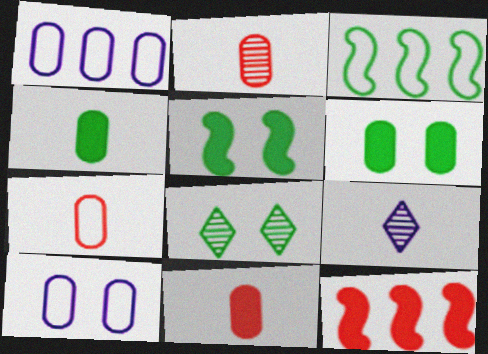[[1, 2, 6], 
[2, 7, 11], 
[3, 4, 8]]